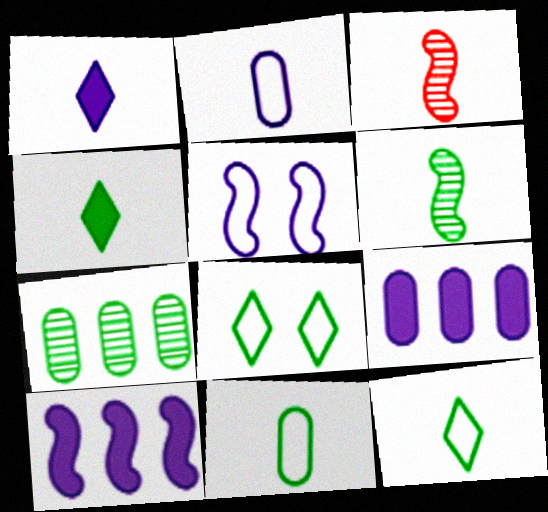[[1, 3, 11], 
[2, 3, 4], 
[3, 8, 9], 
[4, 6, 11]]